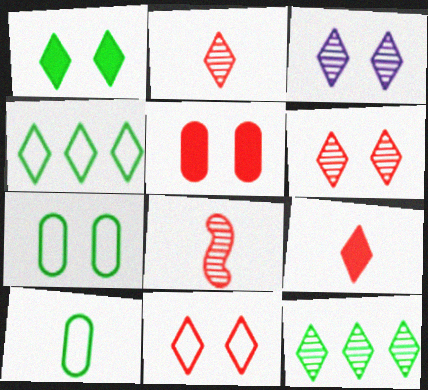[[1, 3, 11], 
[2, 3, 12], 
[3, 4, 9]]